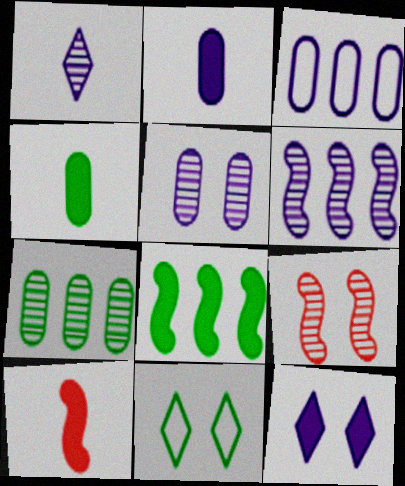[[1, 5, 6], 
[1, 7, 9], 
[2, 3, 5]]